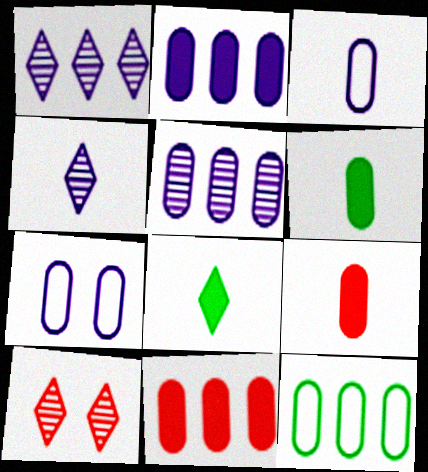[[5, 11, 12]]